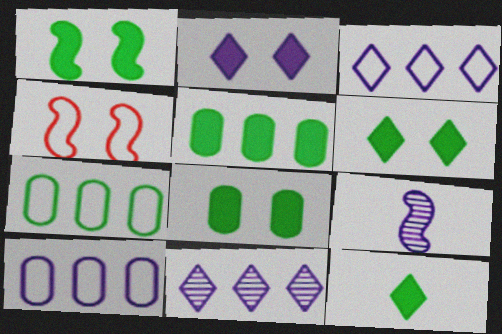[[1, 5, 12], 
[1, 6, 8], 
[2, 9, 10]]